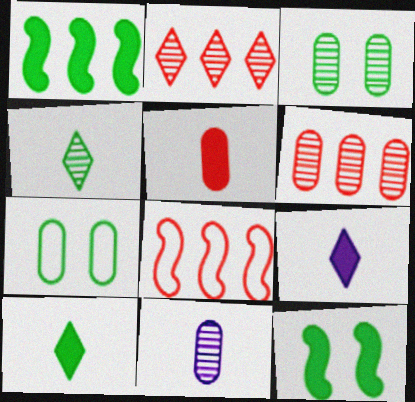[[1, 4, 7], 
[3, 6, 11], 
[3, 8, 9]]